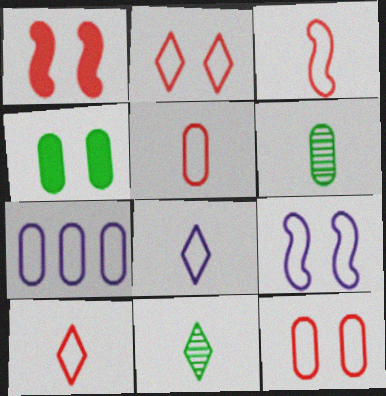[[1, 7, 11], 
[3, 5, 10], 
[7, 8, 9]]